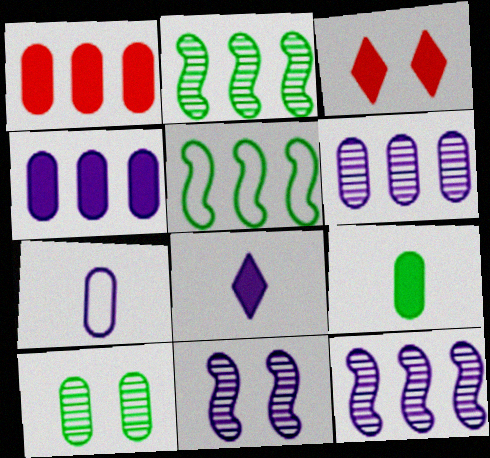[[1, 7, 10], 
[2, 3, 7]]